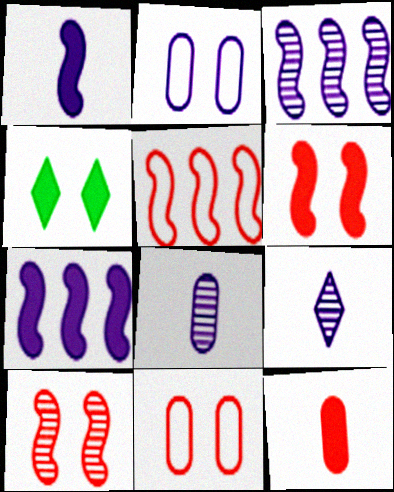[[2, 4, 10], 
[2, 7, 9], 
[4, 5, 8], 
[4, 7, 12]]